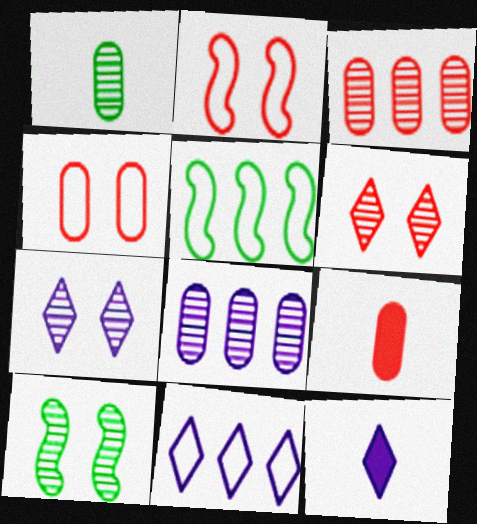[[3, 4, 9], 
[5, 7, 9], 
[7, 11, 12], 
[9, 10, 11]]